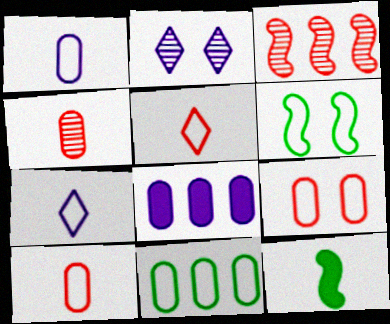[[1, 9, 11], 
[4, 7, 12]]